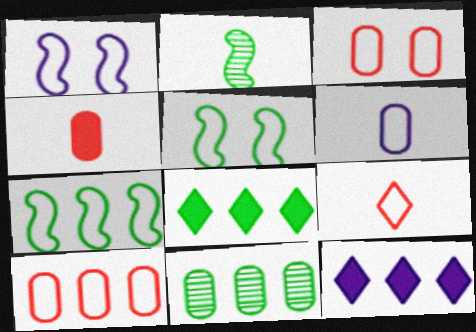[[2, 3, 12], 
[7, 8, 11]]